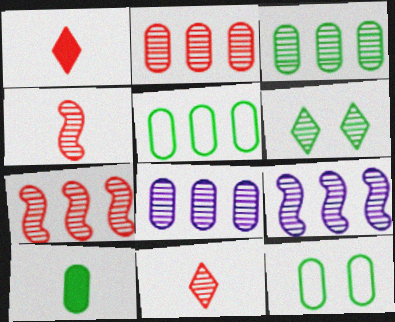[[1, 9, 12], 
[2, 3, 8], 
[3, 10, 12], 
[4, 6, 8]]